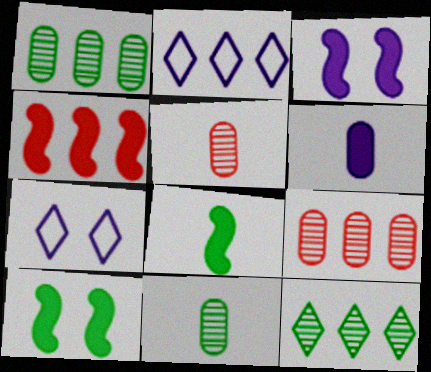[[1, 2, 4], 
[2, 5, 10], 
[3, 4, 8], 
[4, 7, 11], 
[7, 8, 9]]